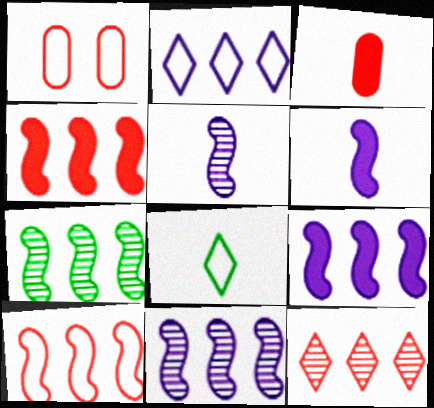[[3, 5, 8], 
[7, 9, 10]]